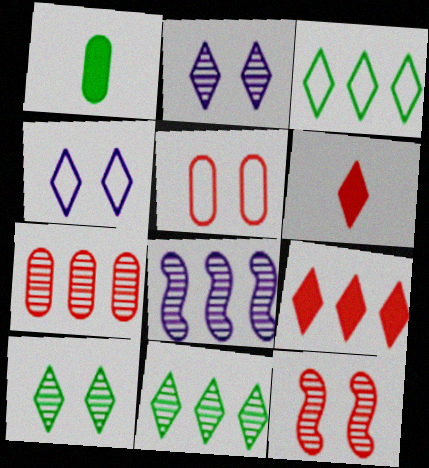[[2, 3, 6], 
[4, 6, 11], 
[7, 8, 11]]